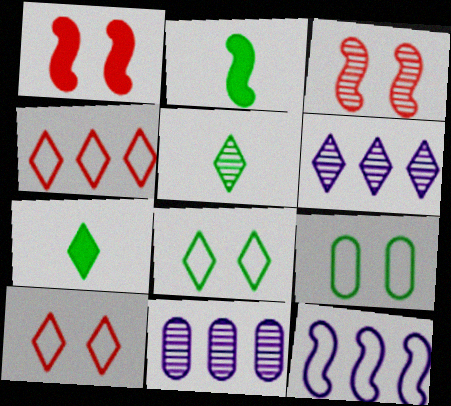[[2, 3, 12], 
[2, 10, 11], 
[3, 5, 11], 
[6, 7, 10]]